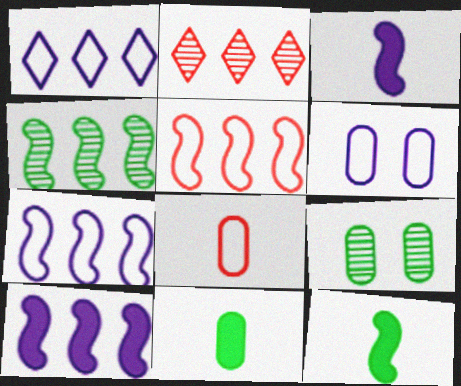[[2, 6, 12], 
[4, 5, 10]]